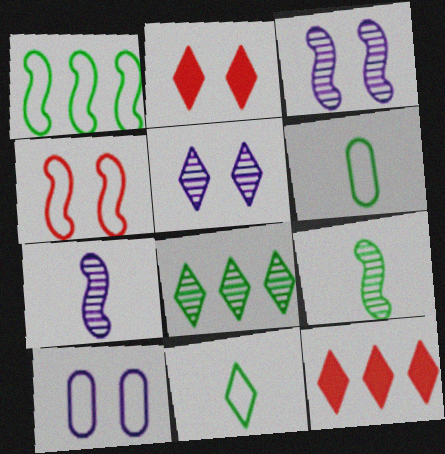[[3, 6, 12], 
[5, 11, 12], 
[9, 10, 12]]